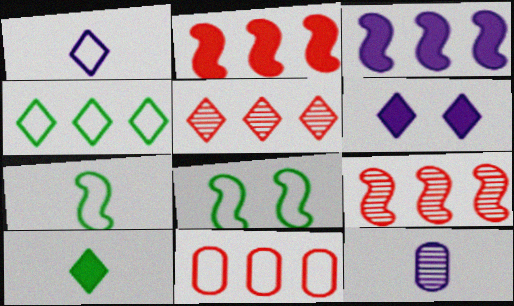[[1, 8, 11], 
[2, 5, 11]]